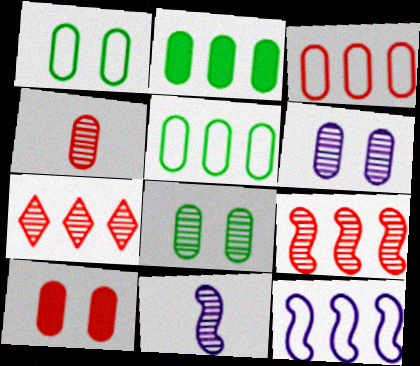[[1, 6, 10], 
[2, 7, 12], 
[3, 4, 10], 
[7, 8, 11]]